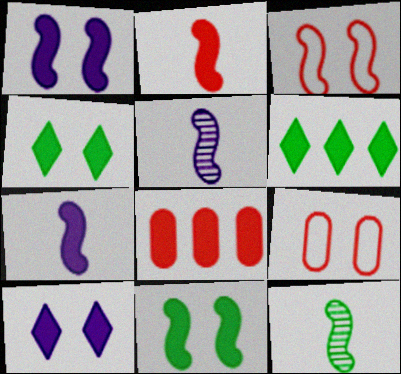[[4, 7, 8], 
[5, 6, 9]]